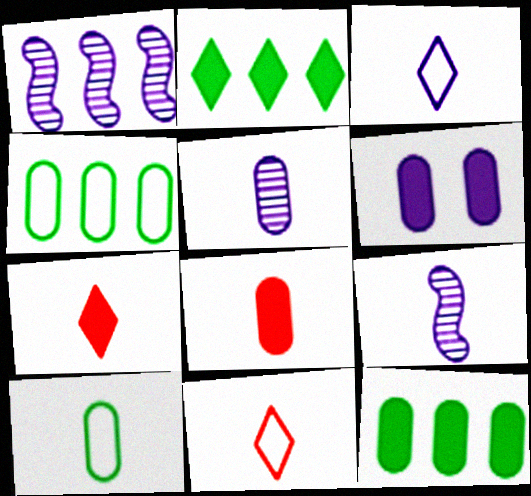[[1, 3, 6], 
[5, 8, 10], 
[6, 8, 12], 
[7, 9, 10]]